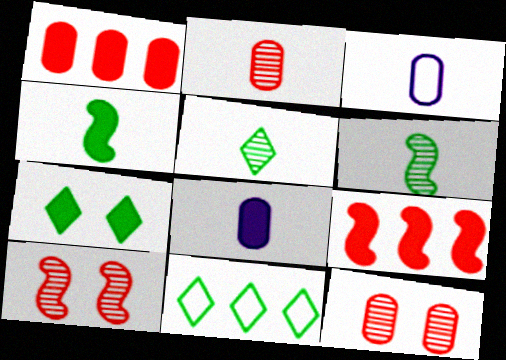[[5, 7, 11], 
[7, 8, 9], 
[8, 10, 11]]